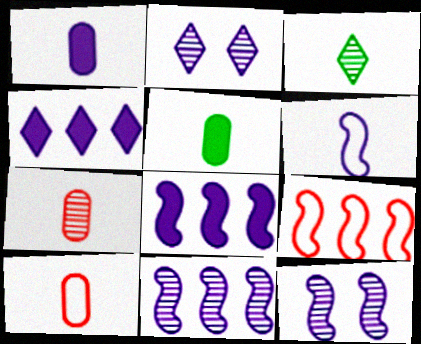[[2, 5, 9], 
[6, 8, 12]]